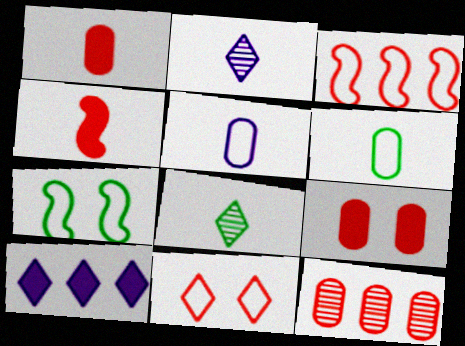[[2, 4, 6], 
[4, 5, 8], 
[4, 11, 12], 
[8, 10, 11]]